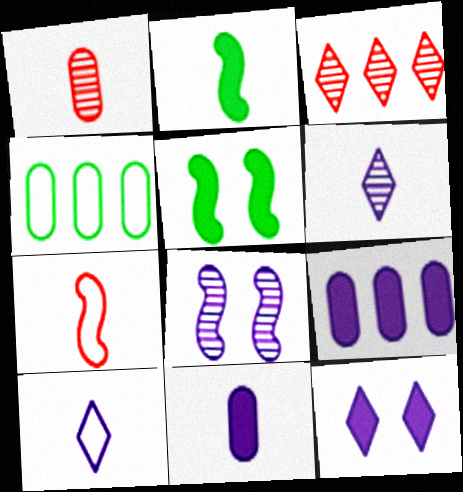[[1, 2, 10], 
[8, 9, 10]]